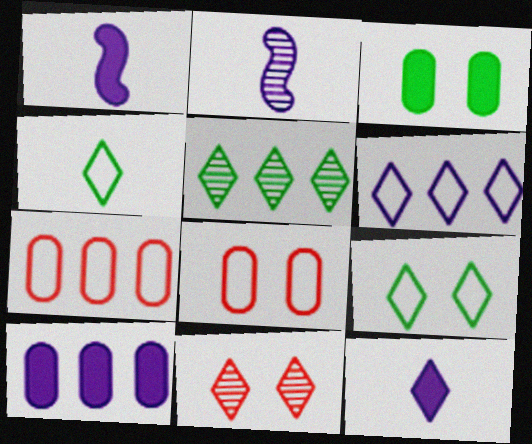[[1, 5, 8]]